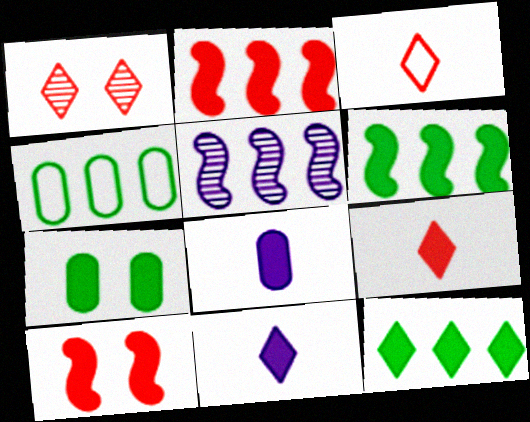[[2, 7, 11], 
[3, 5, 7], 
[8, 10, 12]]